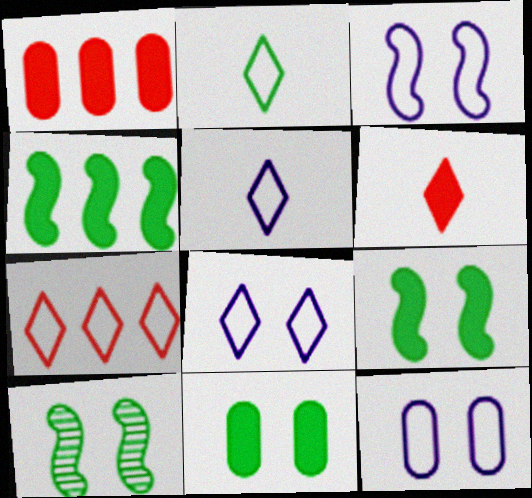[[1, 5, 10], 
[2, 7, 8], 
[3, 8, 12]]